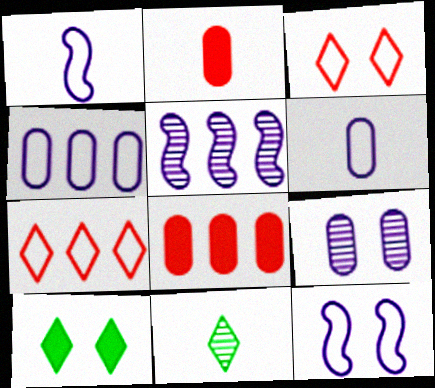[[1, 2, 11], 
[8, 11, 12]]